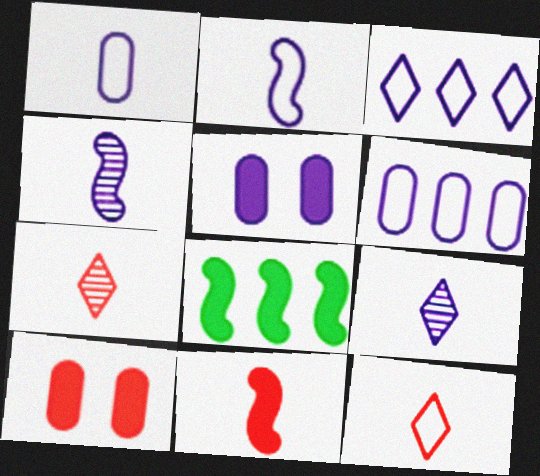[[3, 4, 5]]